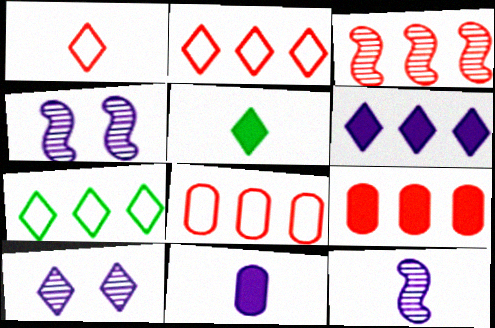[[2, 3, 9], 
[2, 5, 10], 
[4, 5, 8]]